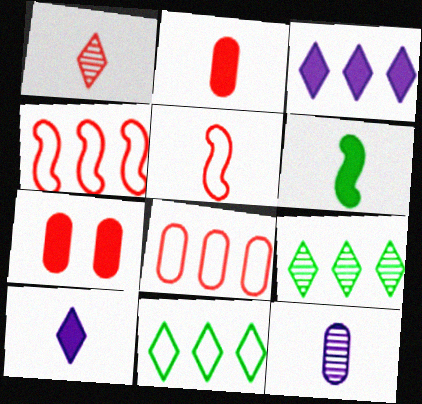[[1, 2, 5], 
[1, 4, 7], 
[2, 6, 10], 
[3, 6, 7]]